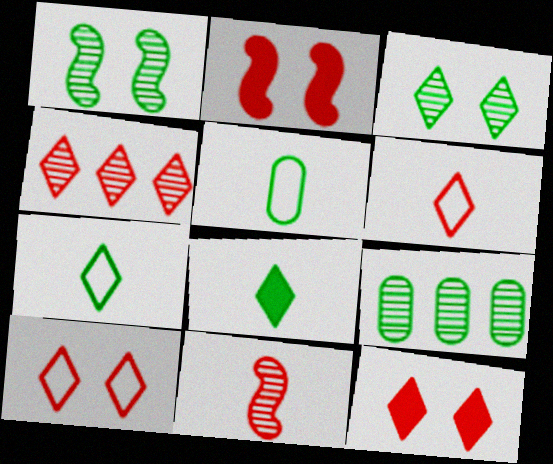[[4, 6, 12]]